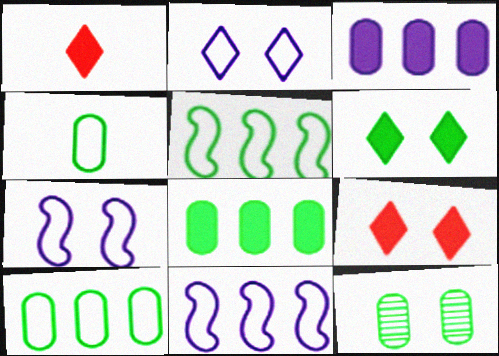[[1, 11, 12], 
[4, 8, 12], 
[7, 9, 12]]